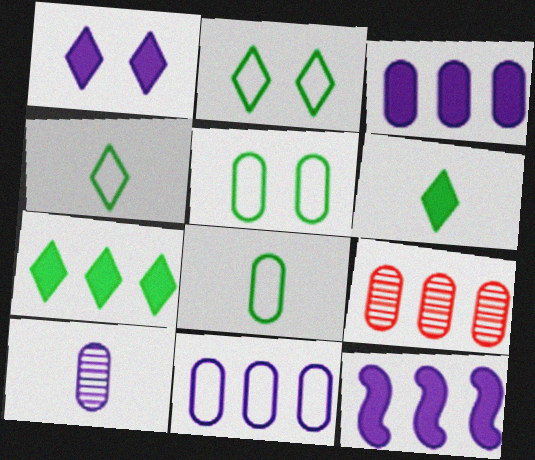[]